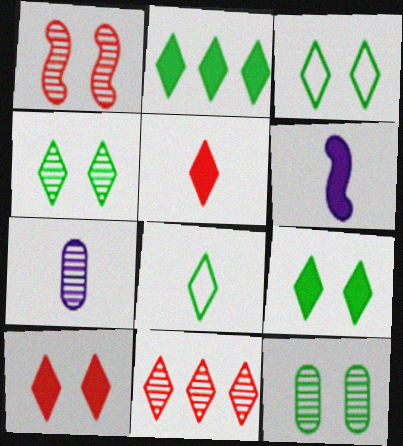[[2, 4, 8], 
[3, 4, 9]]